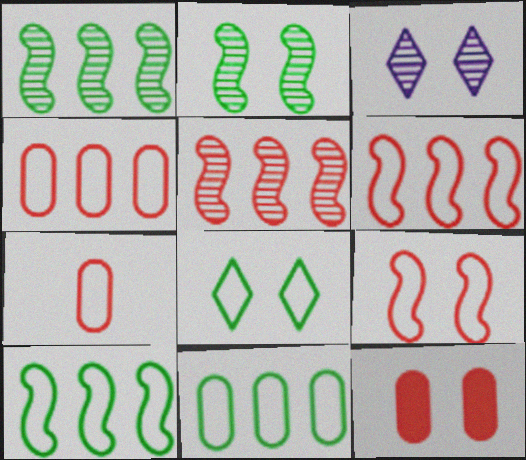[]